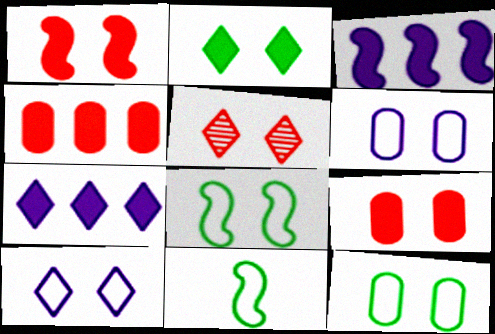[[2, 5, 10]]